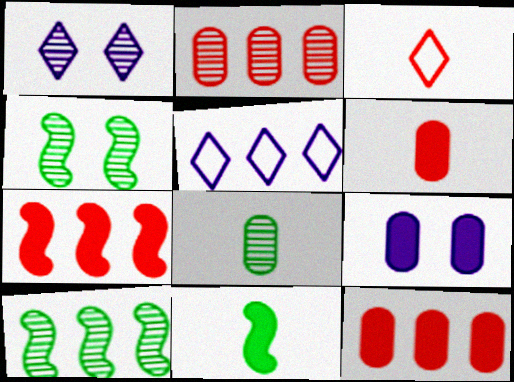[[3, 9, 10], 
[4, 5, 6], 
[5, 10, 12]]